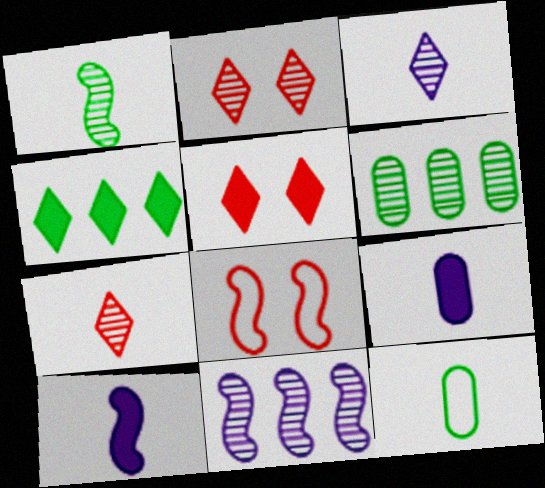[[5, 11, 12], 
[7, 10, 12]]